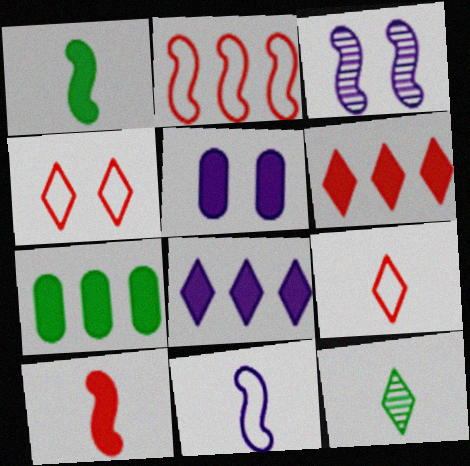[[1, 2, 3], 
[1, 5, 6], 
[2, 5, 12], 
[3, 7, 9], 
[4, 8, 12]]